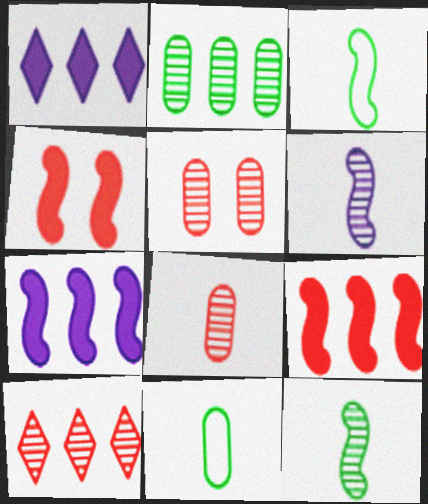[[1, 3, 5]]